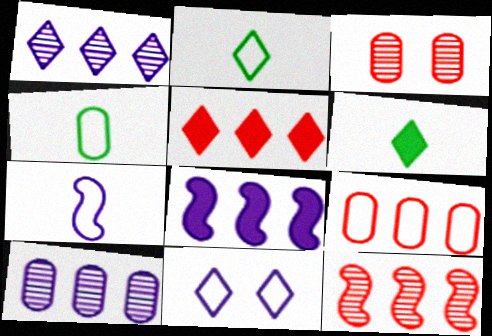[[2, 3, 8], 
[5, 9, 12]]